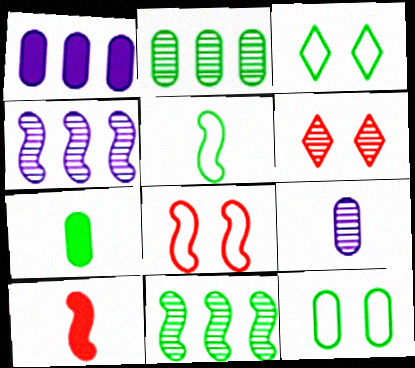[[1, 5, 6], 
[2, 7, 12], 
[3, 7, 11], 
[6, 9, 11]]